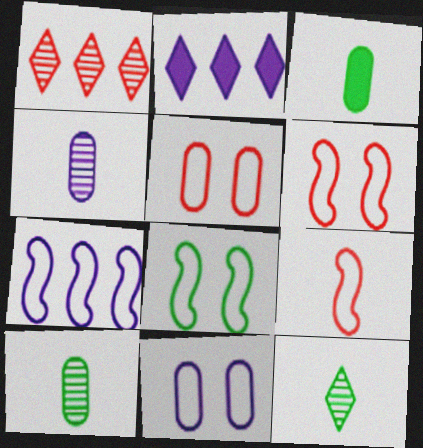[[2, 6, 10], 
[7, 8, 9]]